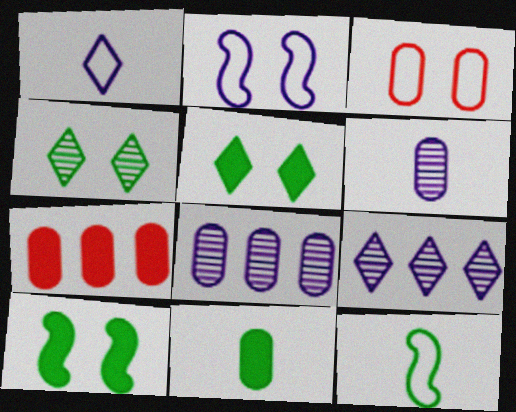[[3, 8, 11]]